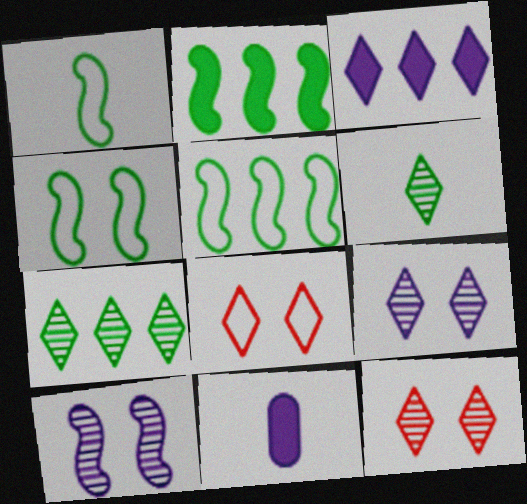[[1, 4, 5], 
[3, 6, 8], 
[5, 11, 12]]